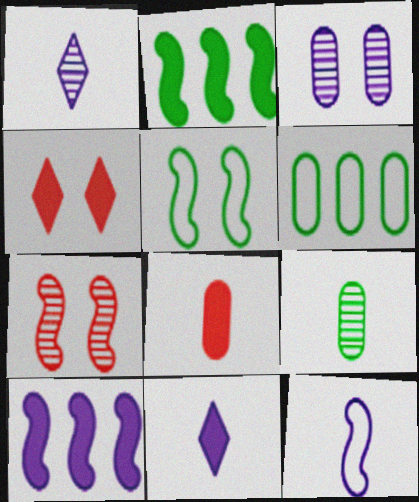[[2, 7, 12], 
[3, 4, 5], 
[3, 6, 8], 
[6, 7, 11]]